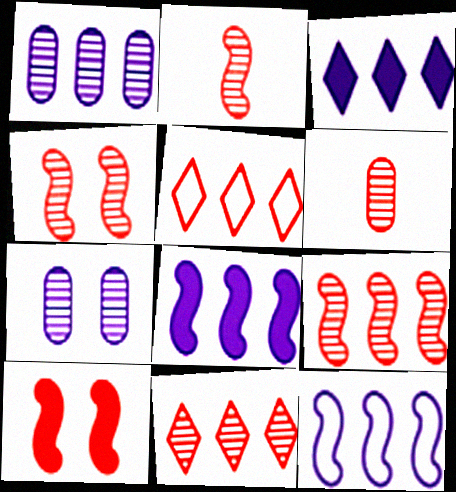[[1, 3, 12], 
[2, 4, 9], 
[4, 6, 11], 
[5, 6, 10]]